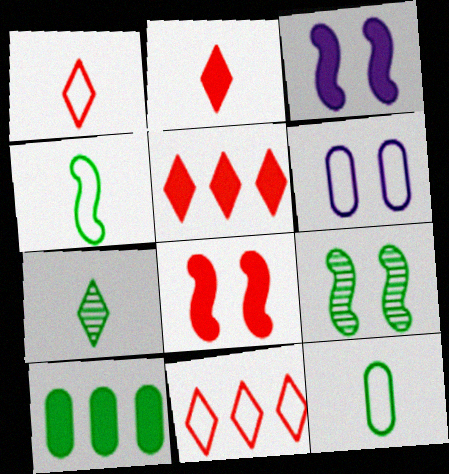[[2, 3, 10], 
[4, 6, 11]]